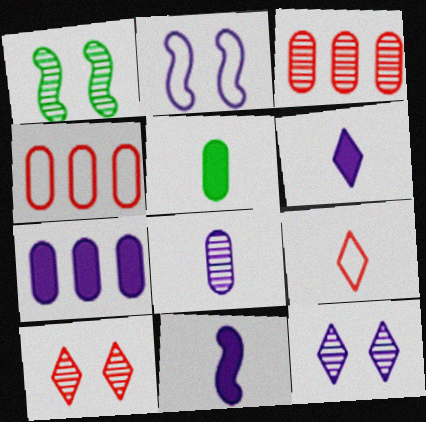[[1, 4, 6], 
[1, 7, 9]]